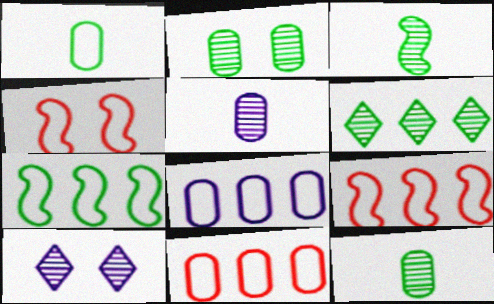[[2, 3, 6]]